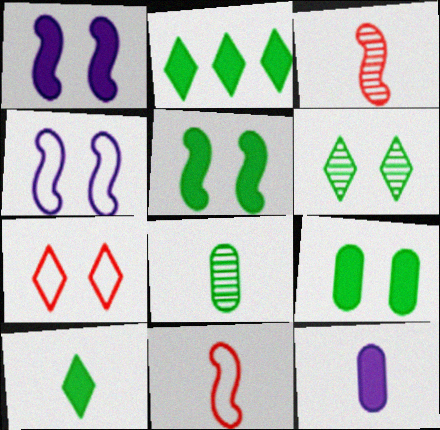[]